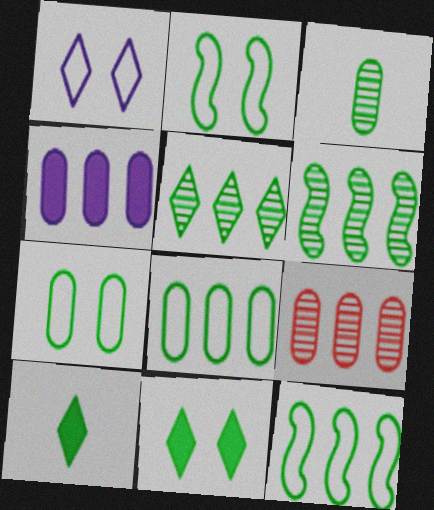[[3, 11, 12], 
[4, 8, 9], 
[6, 7, 10]]